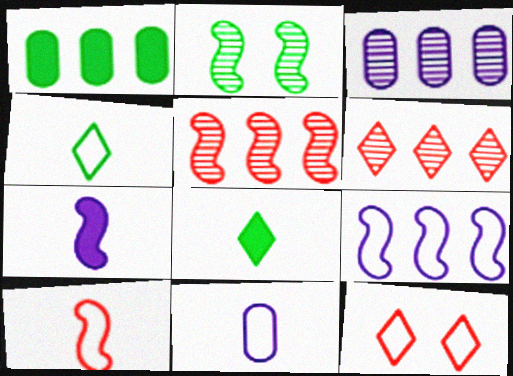[[1, 2, 4], 
[1, 6, 9], 
[4, 10, 11]]